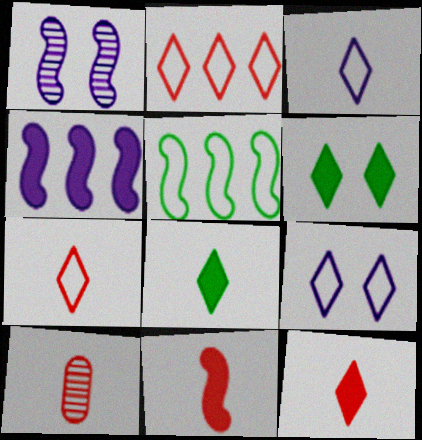[[1, 5, 11], 
[7, 10, 11]]